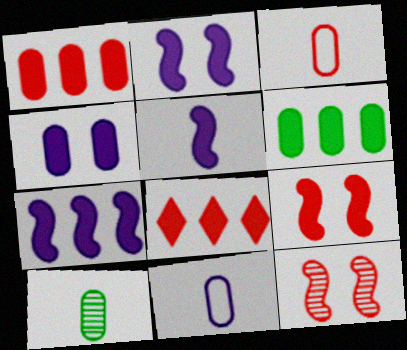[[2, 5, 7], 
[3, 8, 12], 
[6, 7, 8]]